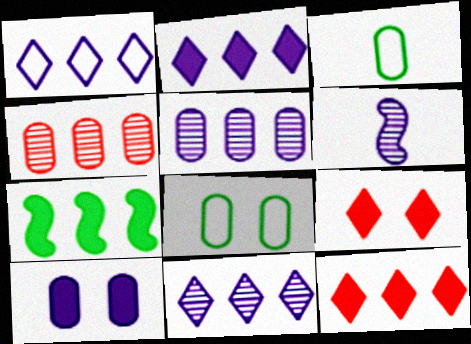[[1, 2, 11], 
[1, 4, 7], 
[1, 6, 10], 
[3, 4, 10], 
[6, 8, 12]]